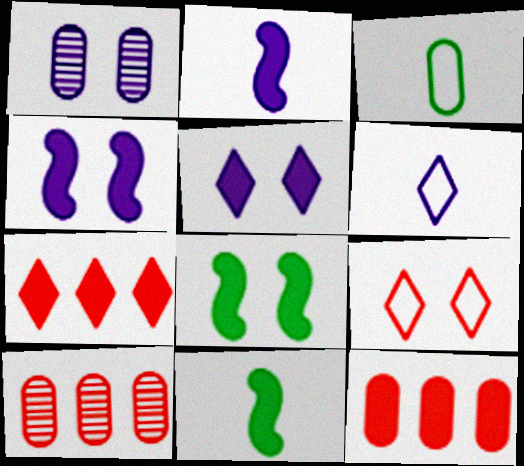[[1, 3, 12], 
[1, 8, 9], 
[5, 11, 12], 
[6, 8, 10]]